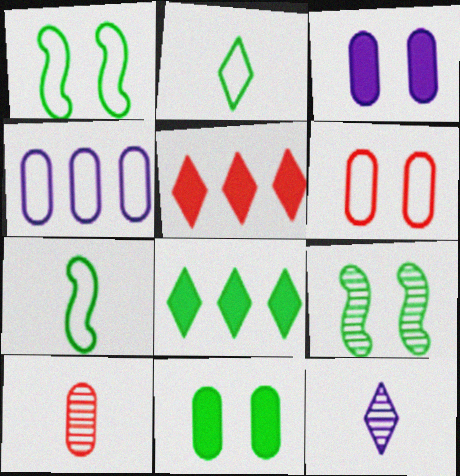[[4, 10, 11]]